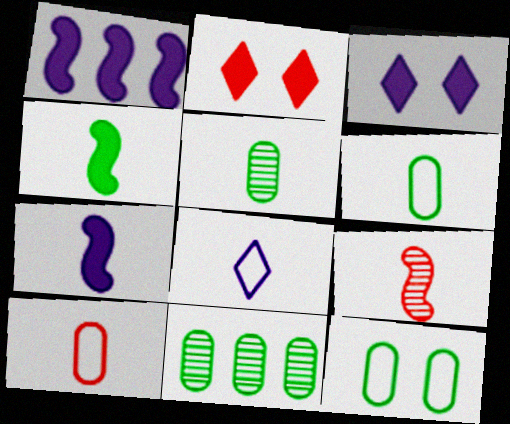[]